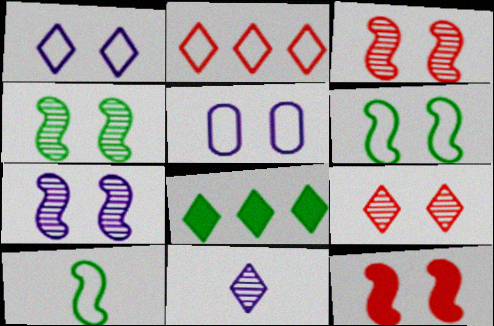[[2, 5, 10], 
[3, 4, 7], 
[6, 7, 12]]